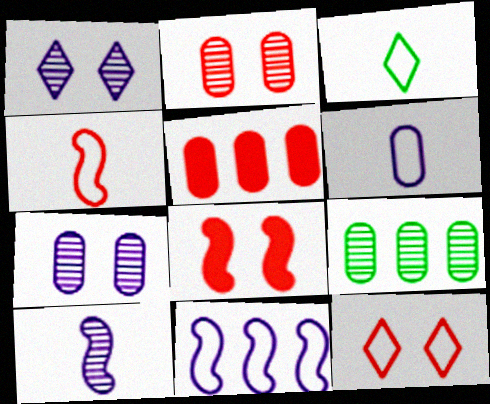[[2, 8, 12], 
[3, 4, 6]]